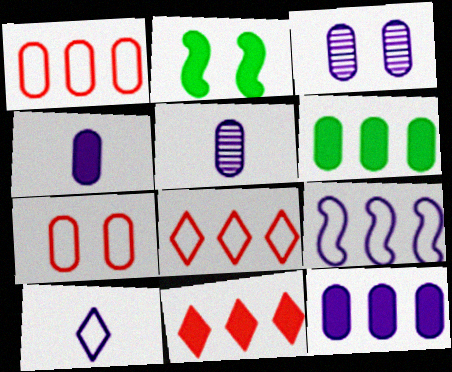[[2, 4, 11], 
[2, 5, 8], 
[5, 6, 7]]